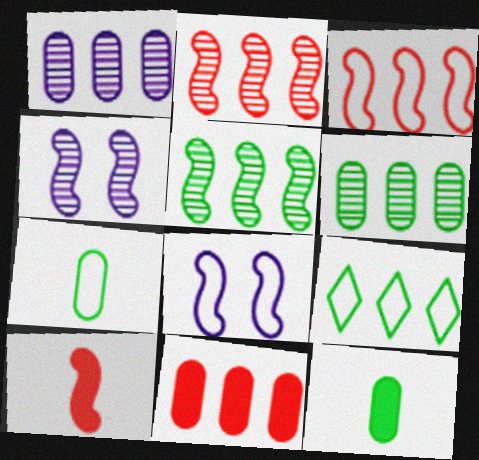[[5, 8, 10]]